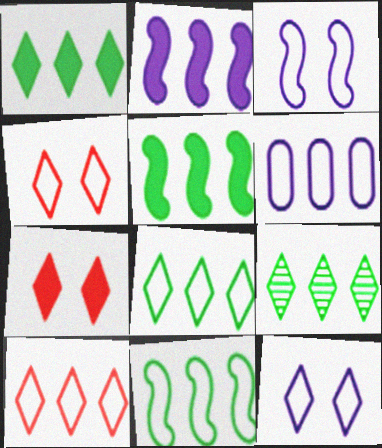[[1, 8, 9], 
[6, 10, 11]]